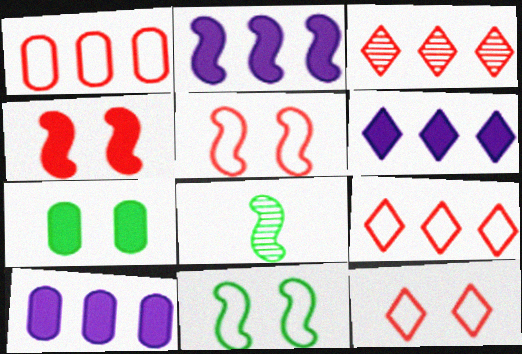[[2, 5, 8], 
[2, 6, 10], 
[8, 10, 12]]